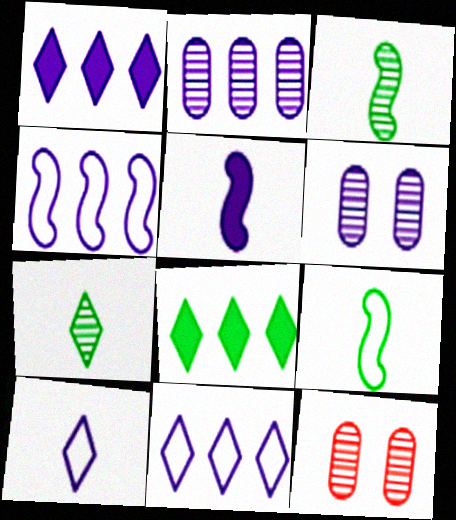[[1, 2, 4], 
[1, 9, 12], 
[5, 6, 11]]